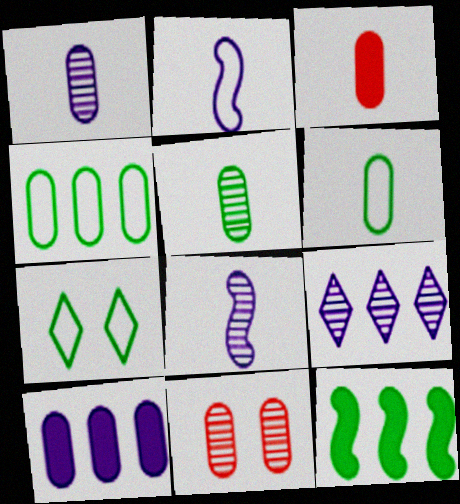[[1, 3, 6], 
[5, 7, 12], 
[6, 10, 11]]